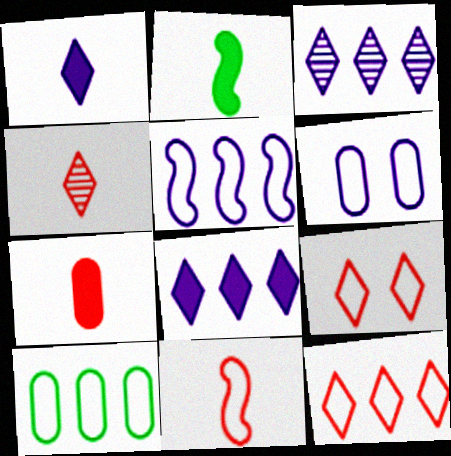[[1, 2, 7], 
[4, 7, 11], 
[5, 10, 12]]